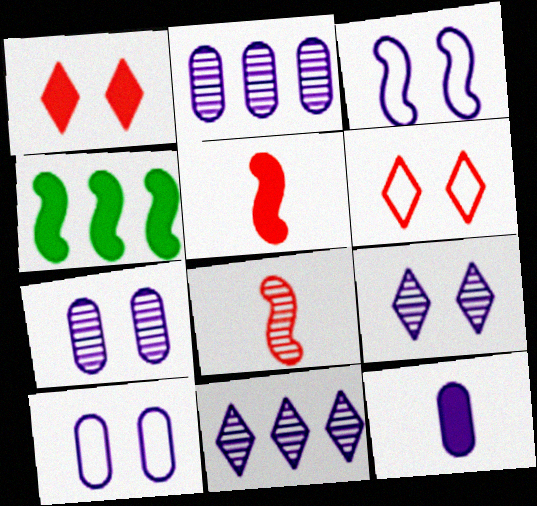[[1, 4, 12], 
[2, 10, 12], 
[3, 4, 8], 
[3, 11, 12]]